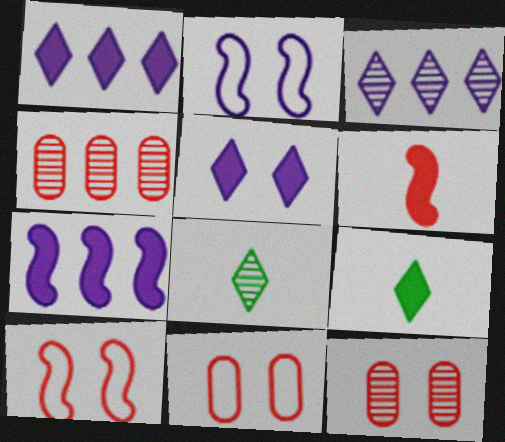[[2, 4, 9], 
[7, 8, 11]]